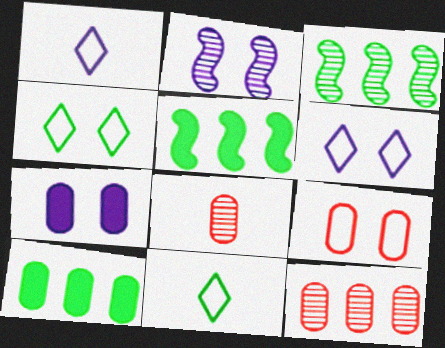[[2, 6, 7], 
[5, 6, 8]]